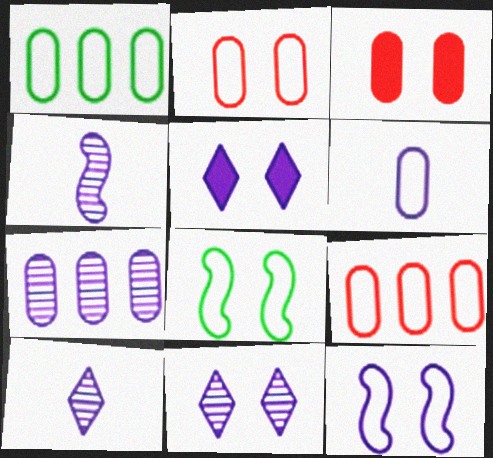[[1, 2, 6], 
[3, 8, 11], 
[4, 7, 11]]